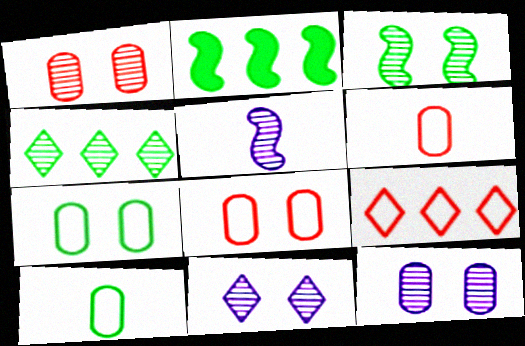[[1, 3, 11], 
[1, 4, 5], 
[2, 6, 11]]